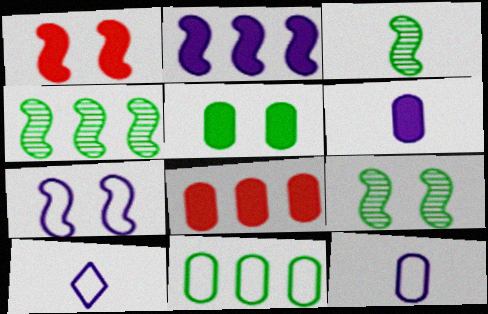[[1, 7, 9], 
[3, 4, 9], 
[5, 6, 8], 
[8, 9, 10]]